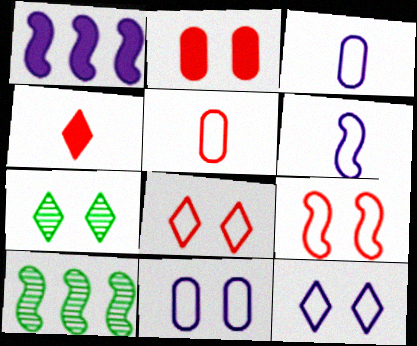[[1, 5, 7], 
[4, 10, 11]]